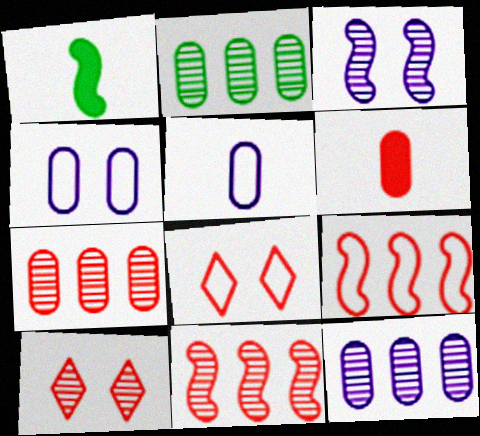[[1, 3, 9], 
[1, 8, 12], 
[2, 4, 6], 
[2, 7, 12], 
[6, 8, 11], 
[6, 9, 10]]